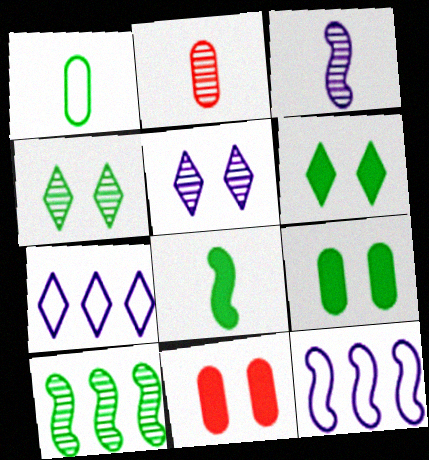[[1, 6, 10], 
[2, 5, 10], 
[2, 6, 12]]